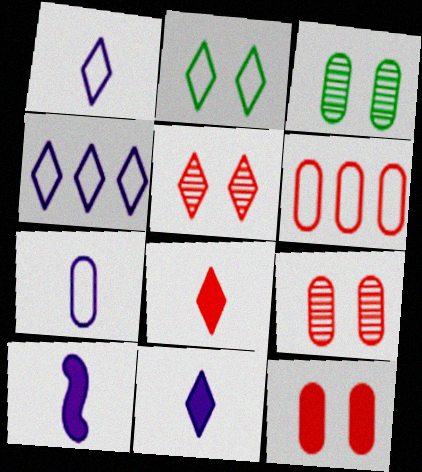[]